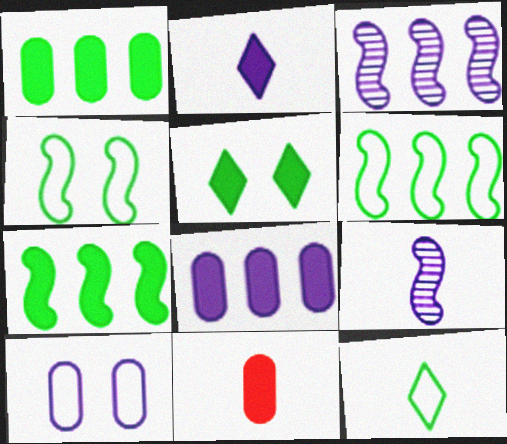[[2, 3, 10], 
[9, 11, 12]]